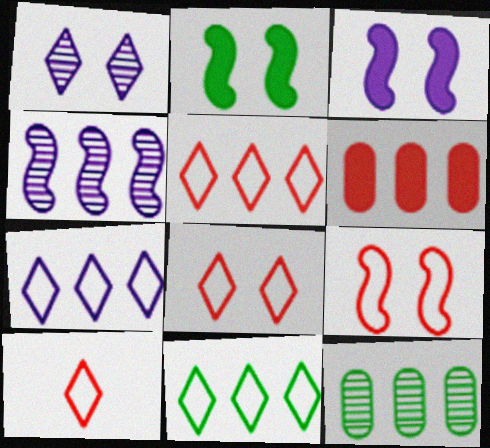[[3, 10, 12], 
[4, 6, 11], 
[5, 7, 11], 
[5, 8, 10]]